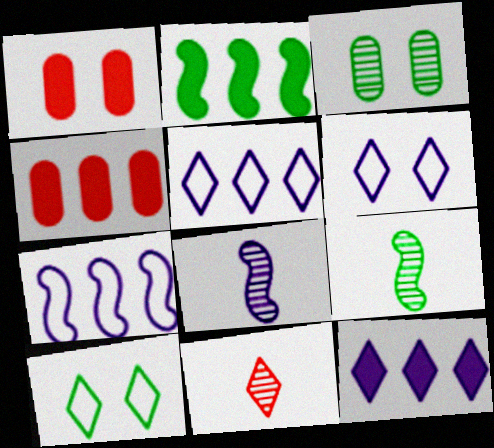[[1, 5, 9], 
[2, 4, 12], 
[4, 6, 9], 
[4, 8, 10], 
[10, 11, 12]]